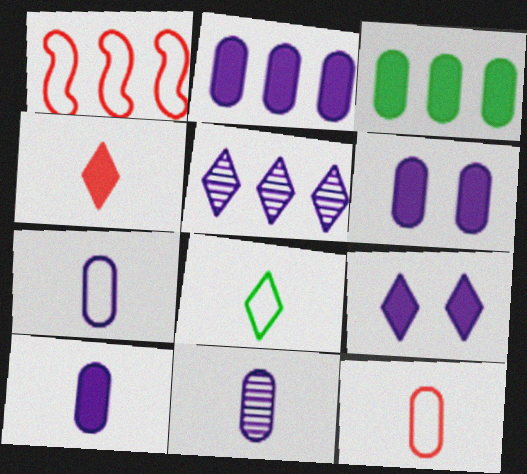[[1, 3, 5], 
[2, 6, 10], 
[7, 10, 11]]